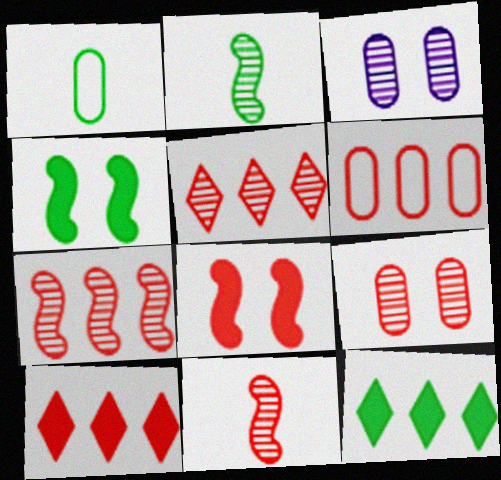[[2, 3, 5], 
[5, 9, 11], 
[6, 7, 10]]